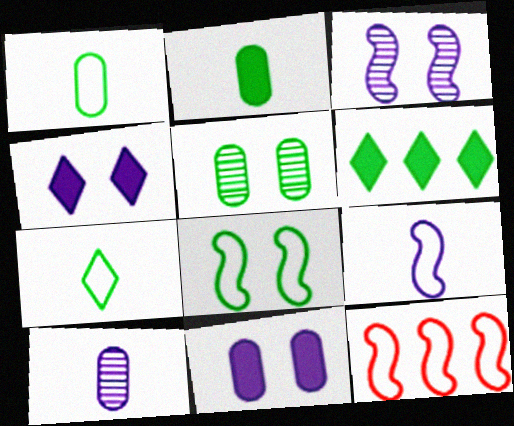[[8, 9, 12]]